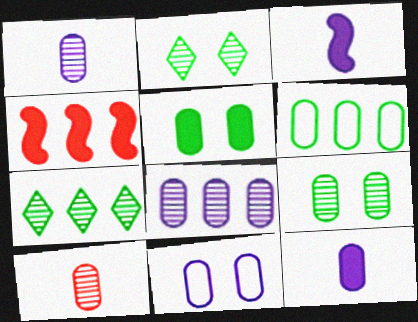[[8, 9, 10], 
[8, 11, 12]]